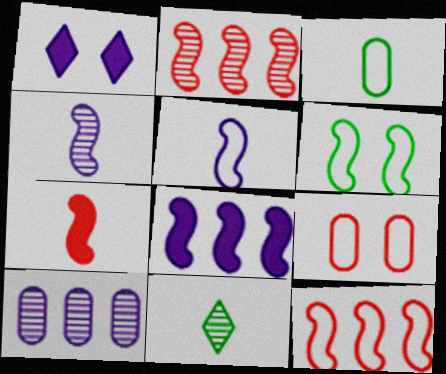[[1, 2, 3], 
[1, 5, 10], 
[5, 6, 12], 
[8, 9, 11]]